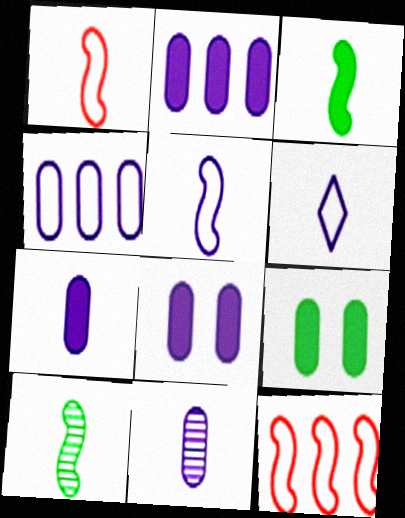[[2, 7, 8], 
[4, 8, 11]]